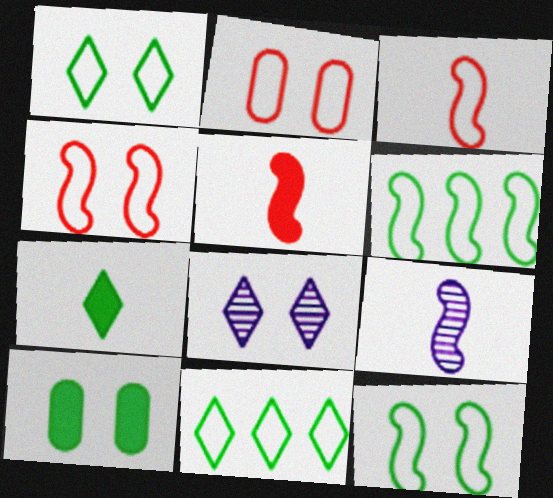[[4, 8, 10]]